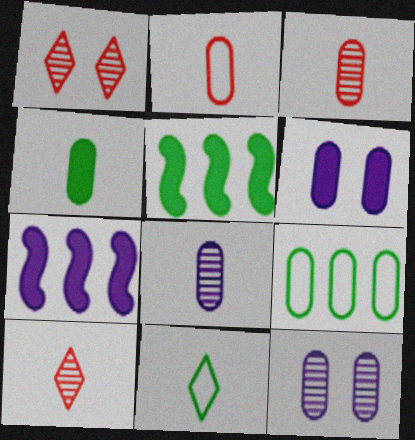[[2, 4, 8], 
[3, 6, 9]]